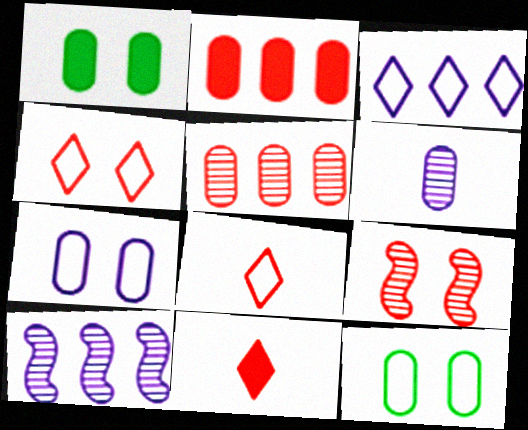[[1, 8, 10], 
[2, 6, 12], 
[2, 8, 9], 
[10, 11, 12]]